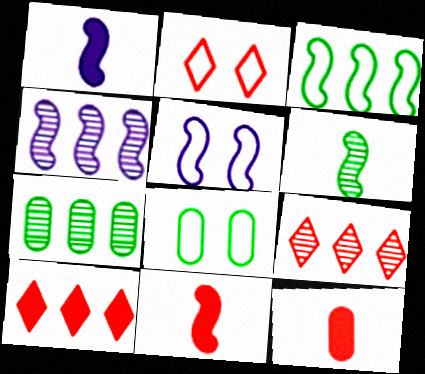[[1, 2, 7], 
[1, 4, 5], 
[1, 8, 9], 
[2, 5, 8], 
[4, 7, 9]]